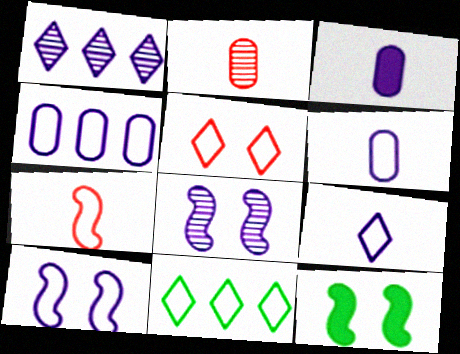[[1, 3, 10], 
[4, 9, 10], 
[5, 9, 11]]